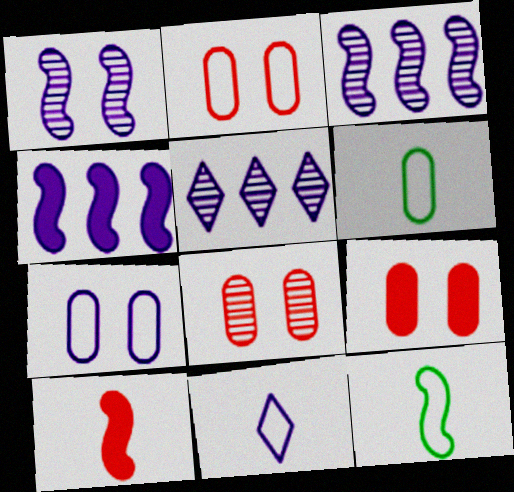[[2, 8, 9], 
[5, 9, 12]]